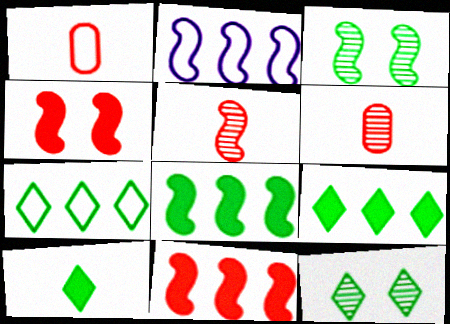[[7, 10, 12]]